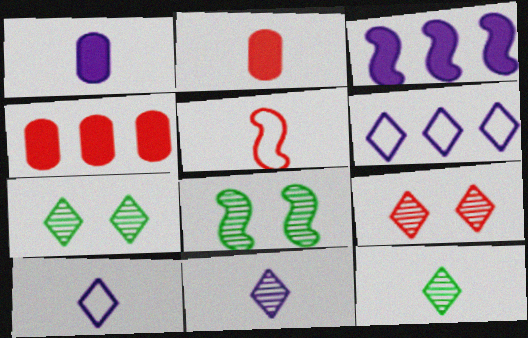[[1, 5, 12], 
[2, 6, 8], 
[3, 5, 8], 
[4, 5, 9], 
[4, 8, 10]]